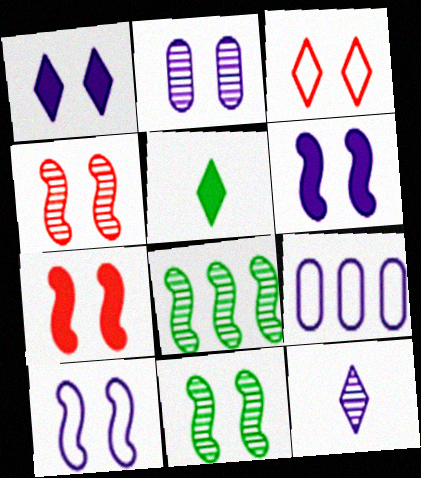[[1, 2, 10], 
[4, 5, 9], 
[6, 9, 12], 
[7, 10, 11]]